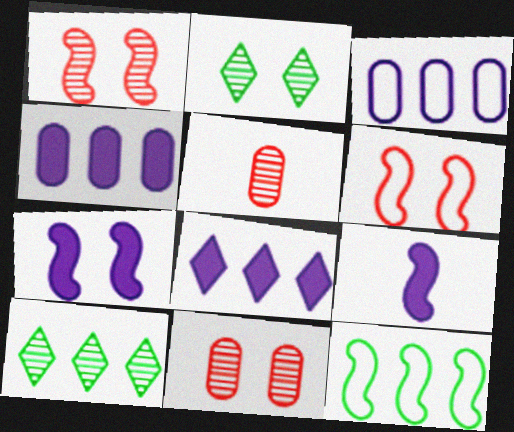[[1, 9, 12]]